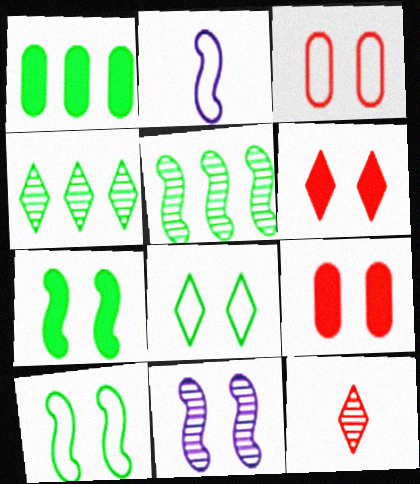[[2, 4, 9], 
[8, 9, 11]]